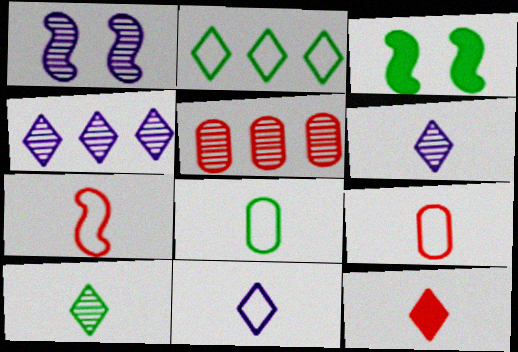[[1, 5, 10], 
[3, 4, 9], 
[3, 5, 11], 
[7, 8, 11], 
[10, 11, 12]]